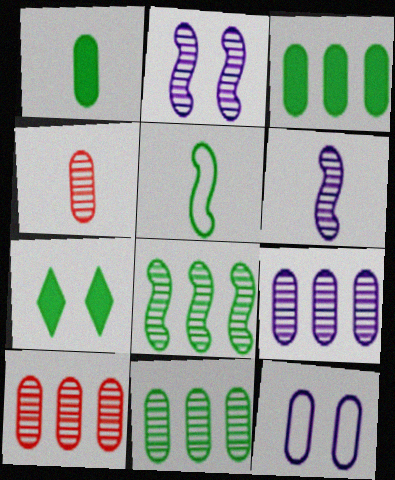[[1, 10, 12], 
[3, 4, 12], 
[5, 7, 11], 
[9, 10, 11]]